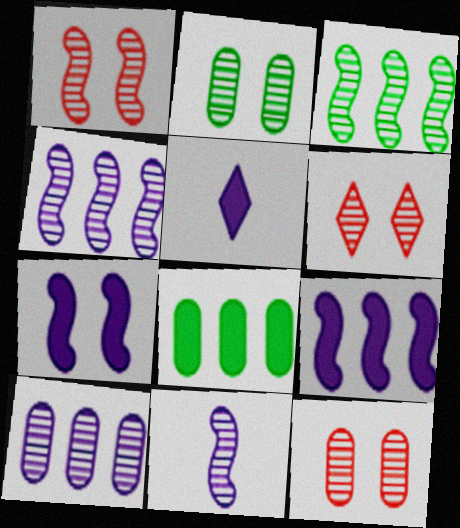[[1, 3, 11], 
[1, 6, 12]]